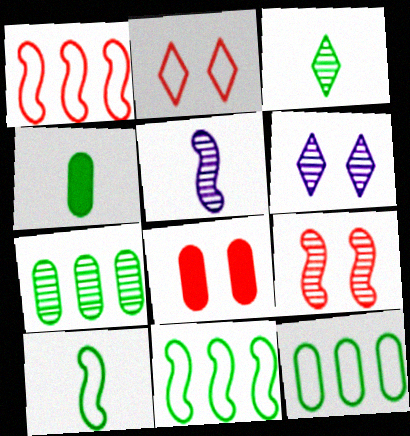[[1, 4, 6], 
[2, 8, 9], 
[3, 4, 10]]